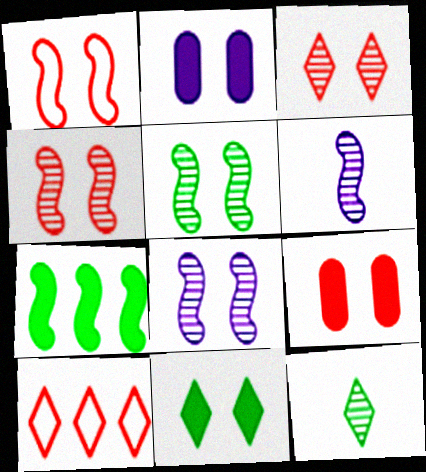[[1, 3, 9], 
[1, 6, 7], 
[4, 5, 8]]